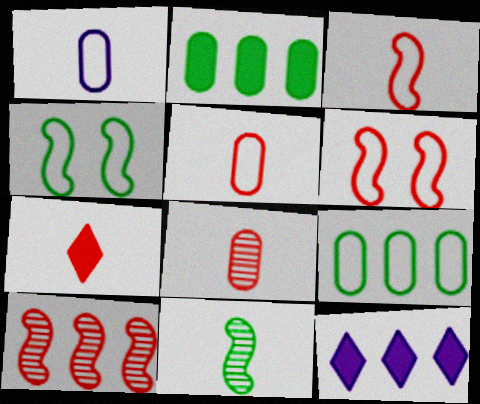[[1, 7, 11], 
[3, 7, 8], 
[4, 8, 12], 
[9, 10, 12]]